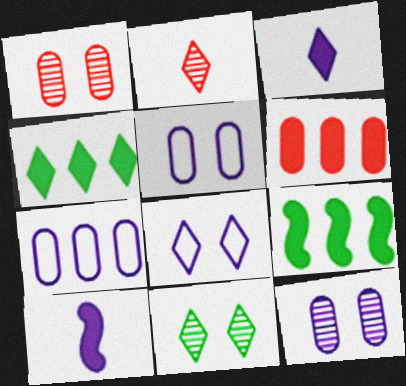[[2, 4, 8], 
[2, 5, 9]]